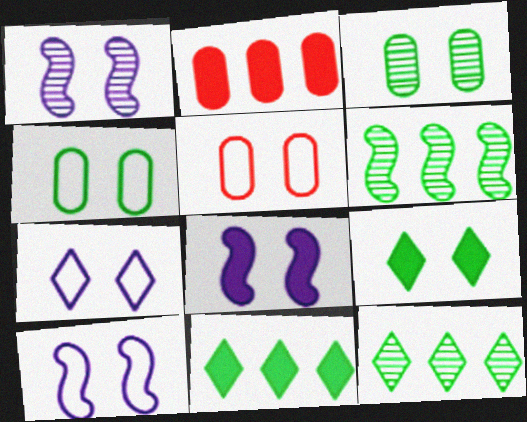[[1, 5, 9], 
[1, 8, 10]]